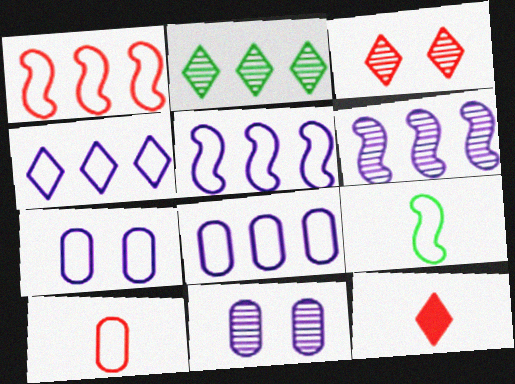[[4, 5, 8]]